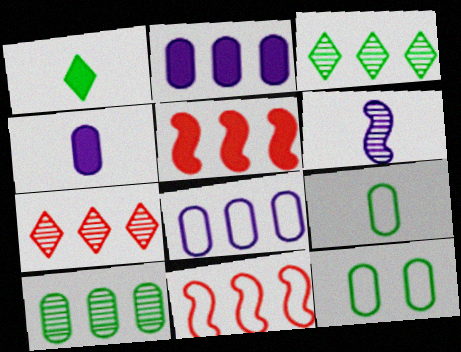[[2, 3, 11], 
[3, 5, 8]]